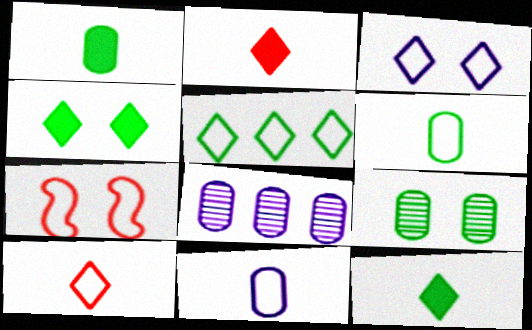[[3, 5, 10], 
[5, 7, 11], 
[7, 8, 12]]